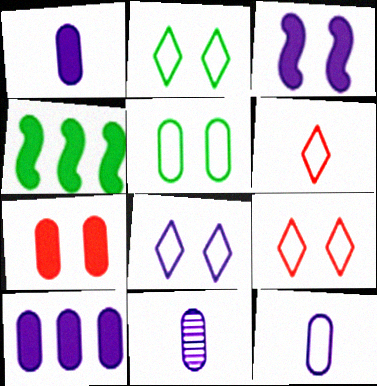[[1, 11, 12], 
[2, 8, 9], 
[4, 9, 11]]